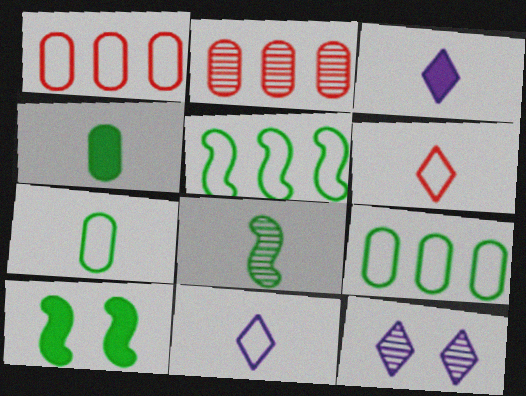[[2, 8, 12], 
[2, 10, 11], 
[5, 8, 10]]